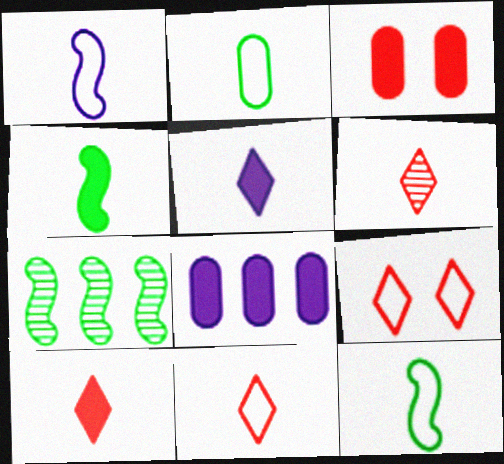[[1, 2, 11], 
[6, 10, 11]]